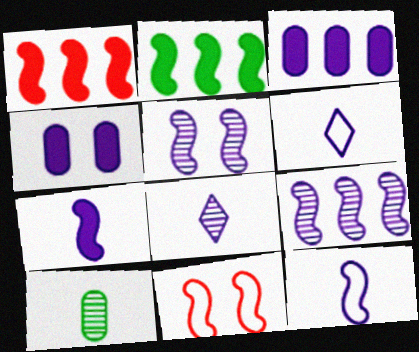[[3, 5, 6], 
[4, 6, 9]]